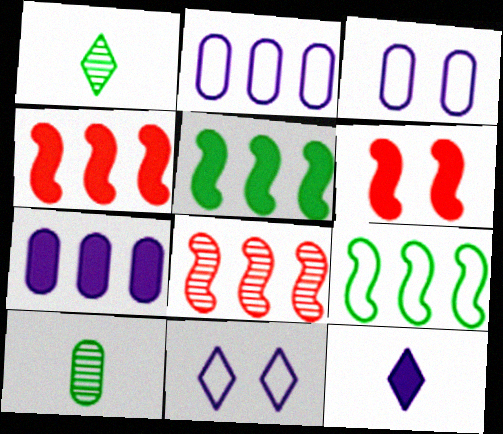[[1, 2, 6], 
[1, 3, 4], 
[4, 10, 11]]